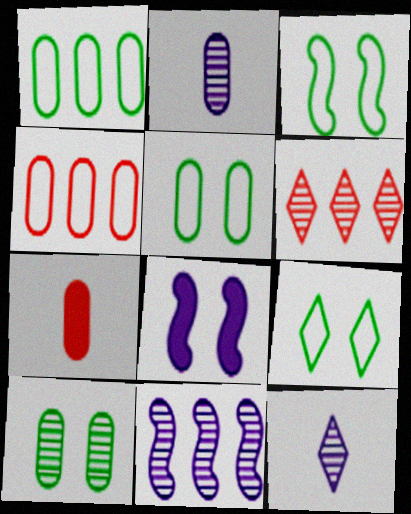[[3, 5, 9], 
[7, 9, 11]]